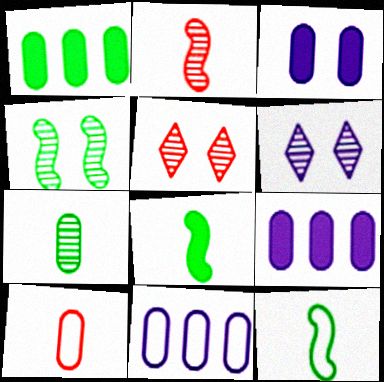[[5, 8, 11], 
[5, 9, 12]]